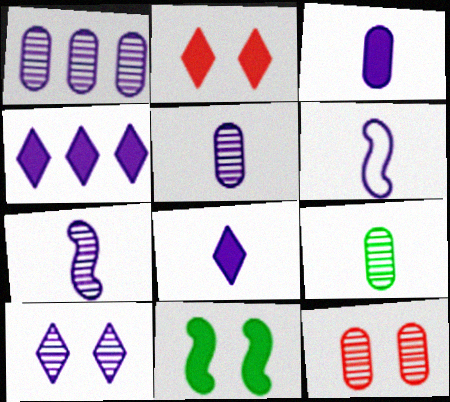[[1, 7, 10], 
[1, 9, 12], 
[5, 6, 8]]